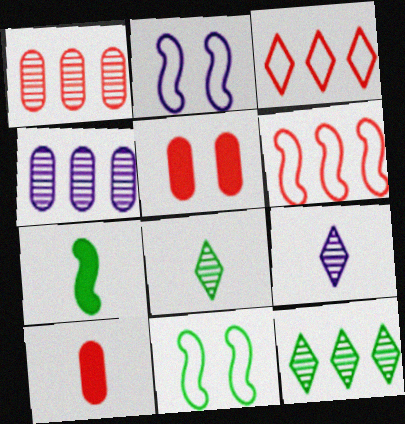[[2, 10, 12]]